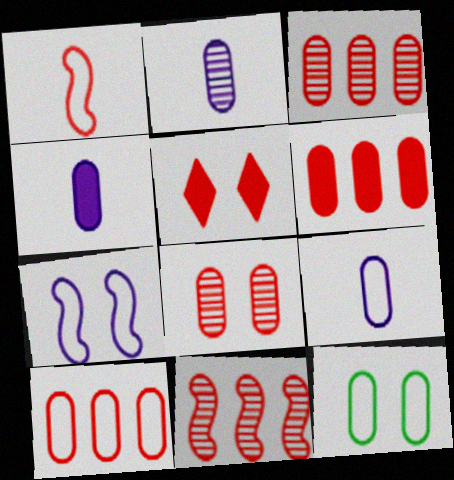[[1, 3, 5], 
[2, 4, 9], 
[2, 6, 12], 
[3, 4, 12], 
[3, 6, 10], 
[9, 10, 12]]